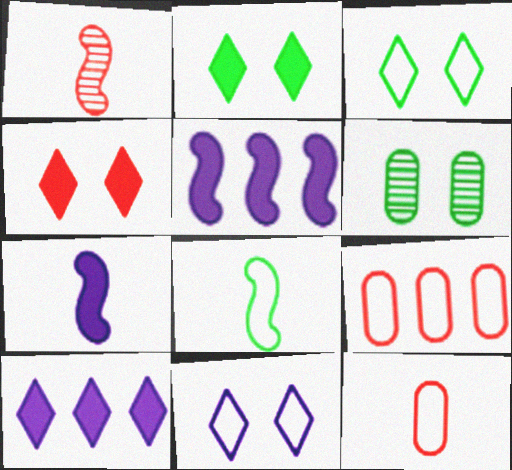[[1, 4, 9], 
[1, 7, 8], 
[8, 9, 11]]